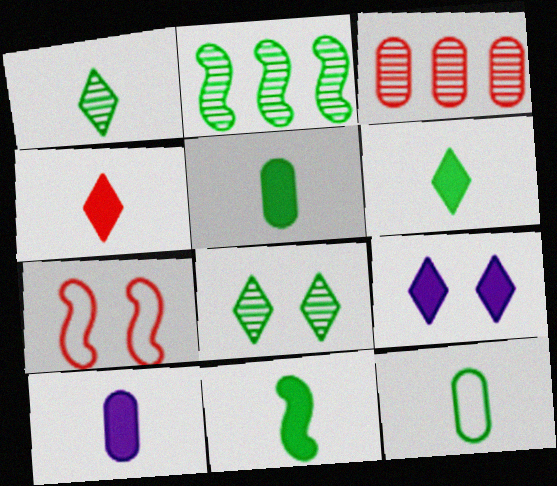[[1, 11, 12], 
[3, 4, 7], 
[4, 10, 11], 
[5, 6, 11]]